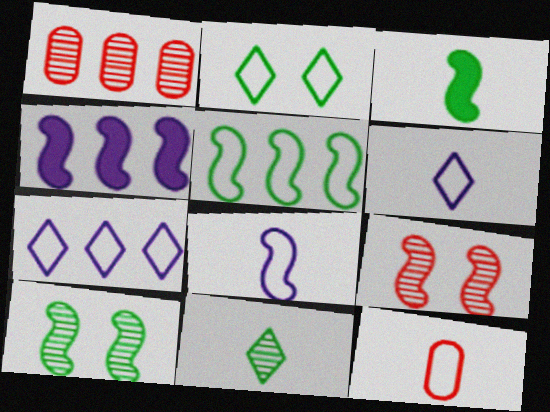[[3, 5, 10]]